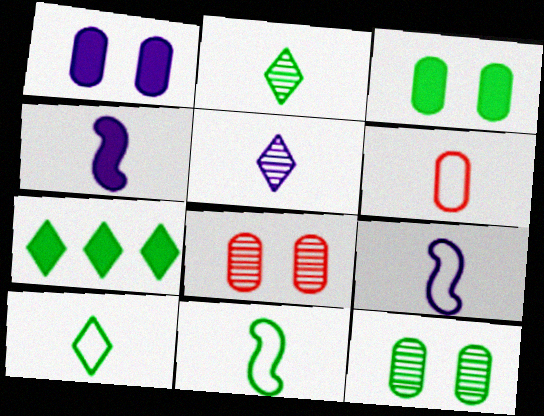[[2, 4, 6], 
[6, 9, 10], 
[7, 8, 9], 
[7, 11, 12]]